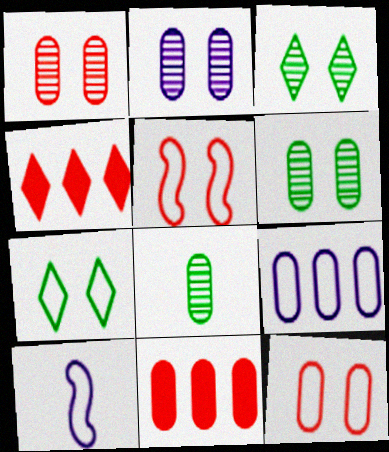[[1, 2, 6], 
[3, 10, 11], 
[4, 6, 10]]